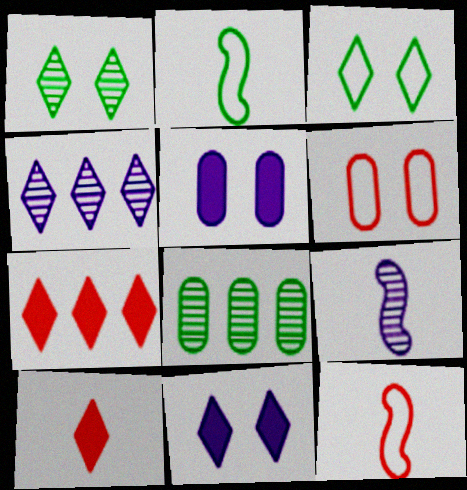[[3, 4, 10], 
[8, 11, 12]]